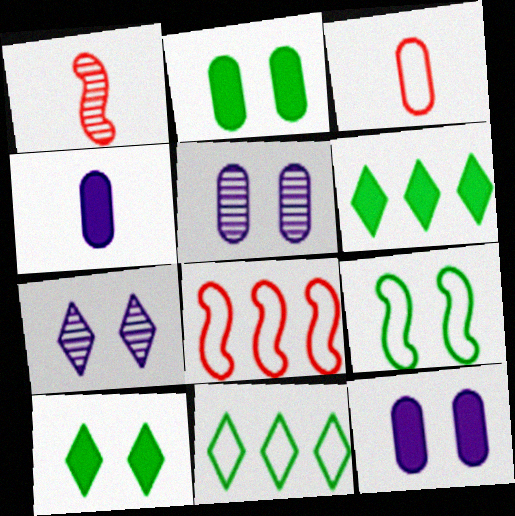[[1, 11, 12]]